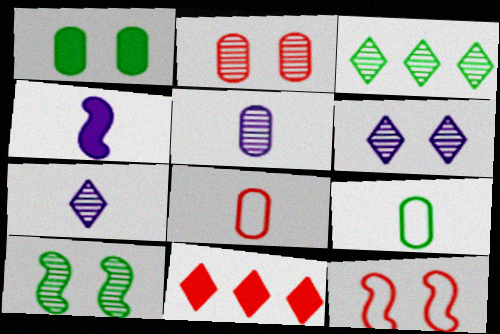[[1, 4, 11], 
[1, 6, 12], 
[2, 6, 10]]